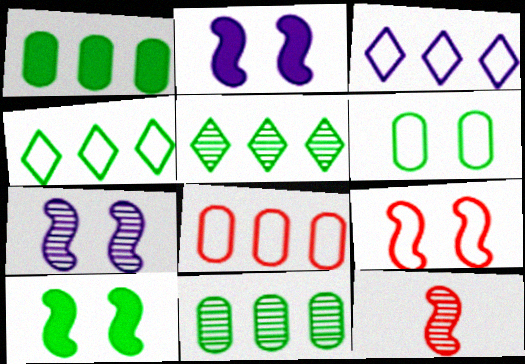[[7, 9, 10]]